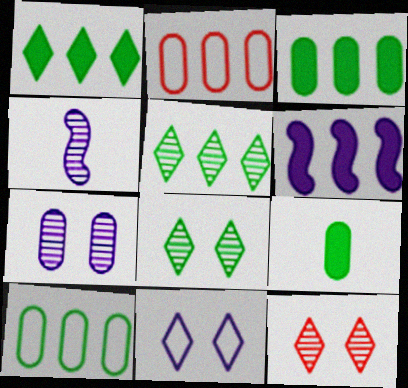[[2, 5, 6], 
[2, 7, 9]]